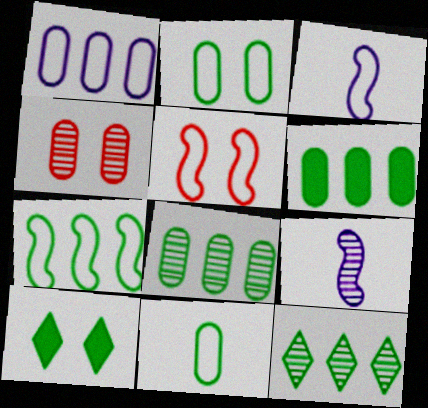[[3, 5, 7], 
[4, 9, 12], 
[6, 7, 12]]